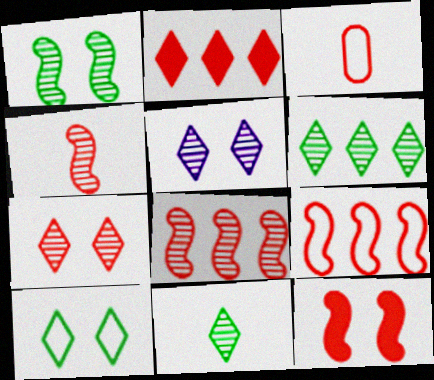[[4, 9, 12]]